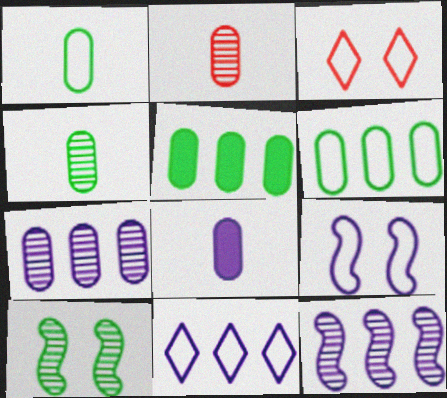[[1, 2, 8]]